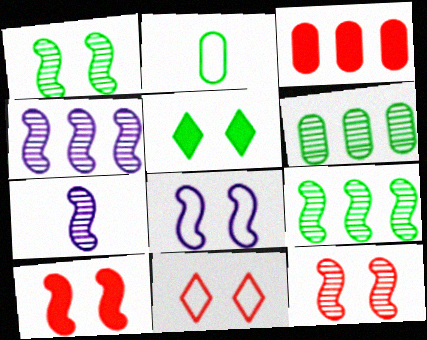[[1, 8, 10], 
[2, 5, 9], 
[7, 9, 12]]